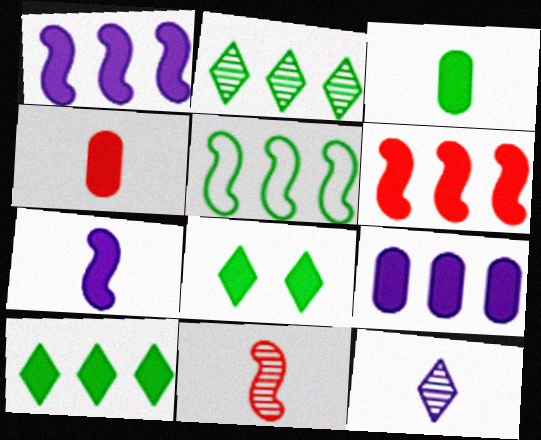[[1, 4, 8], 
[6, 9, 10]]